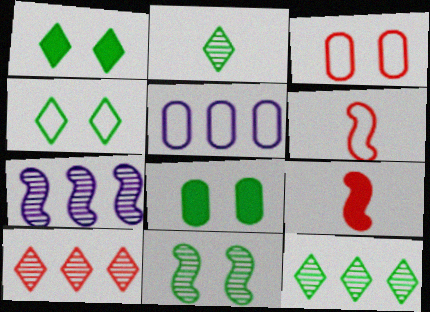[[3, 9, 10], 
[4, 5, 6], 
[4, 8, 11]]